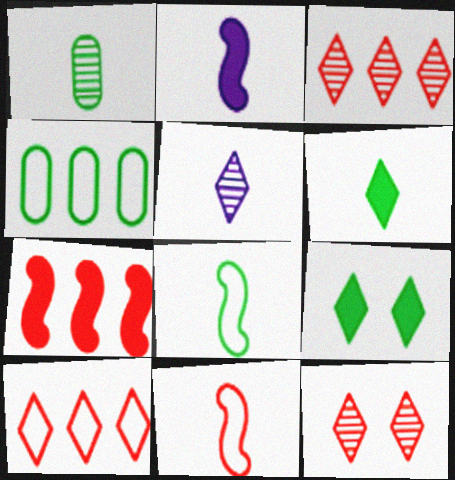[[1, 6, 8], 
[2, 4, 12], 
[5, 9, 10]]